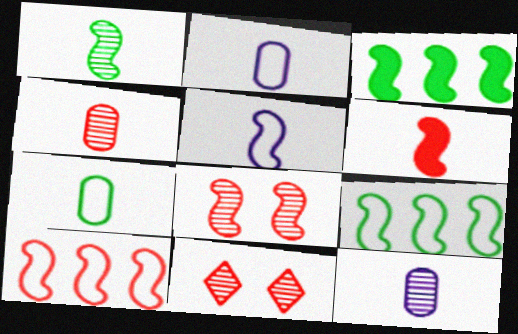[[1, 5, 6], 
[2, 3, 11], 
[3, 5, 8], 
[6, 8, 10]]